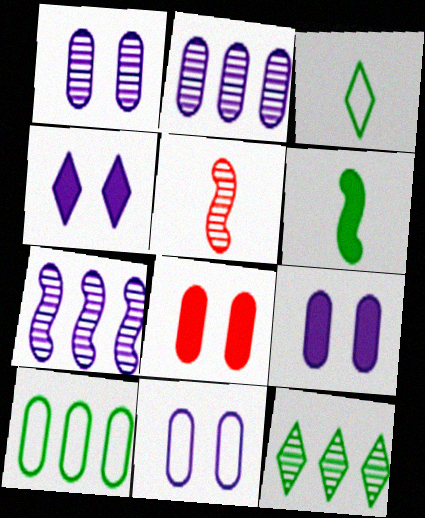[[1, 5, 12], 
[1, 9, 11], 
[3, 7, 8], 
[4, 5, 10]]